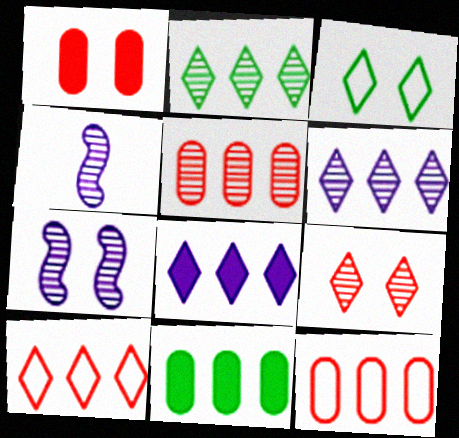[[1, 3, 7], 
[2, 8, 10]]